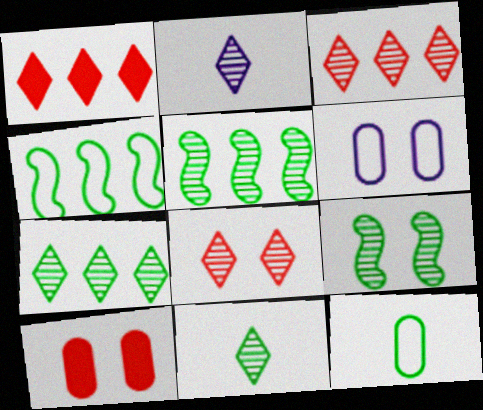[[2, 4, 10], 
[2, 7, 8]]